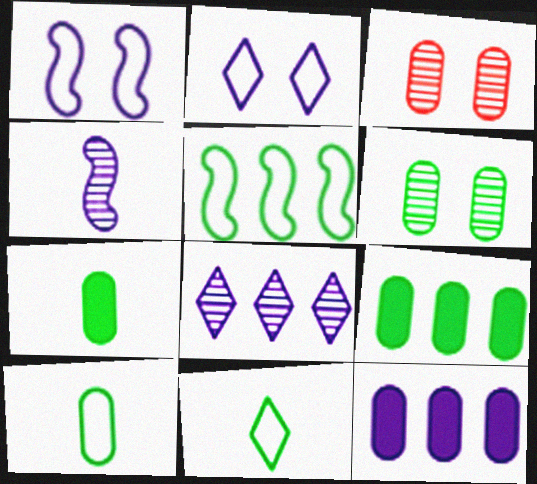[[2, 4, 12], 
[3, 10, 12], 
[6, 9, 10]]